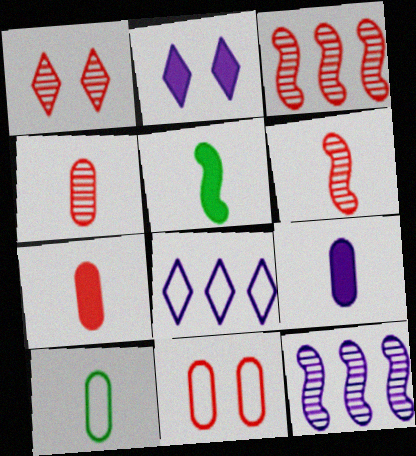[[1, 3, 4], 
[2, 3, 10], 
[4, 9, 10]]